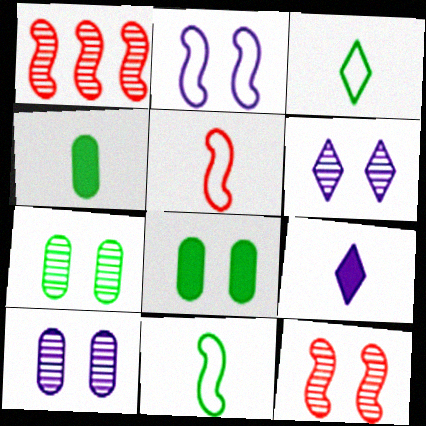[[6, 7, 12]]